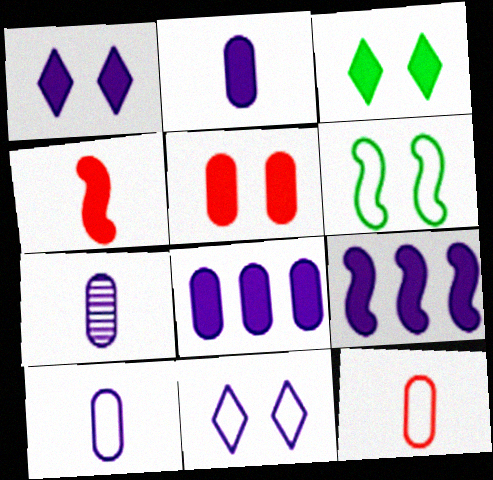[[1, 2, 9], 
[2, 7, 10], 
[3, 4, 8], 
[7, 9, 11]]